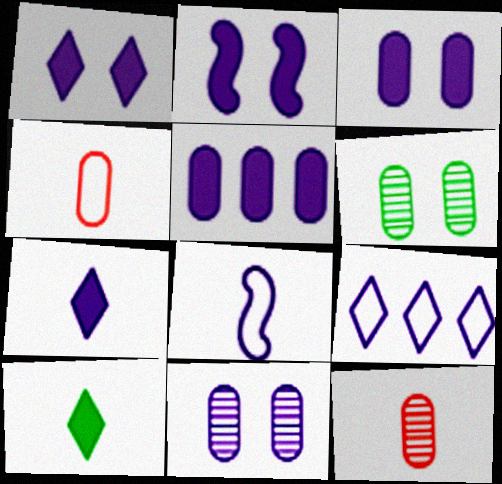[[1, 2, 3], 
[2, 5, 7], 
[4, 5, 6], 
[8, 10, 12]]